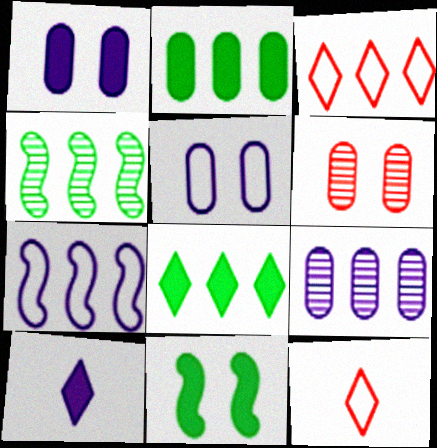[[1, 4, 12], 
[9, 11, 12]]